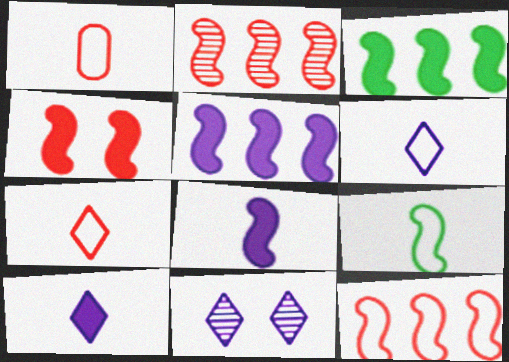[[1, 3, 11], 
[1, 6, 9], 
[3, 4, 8]]